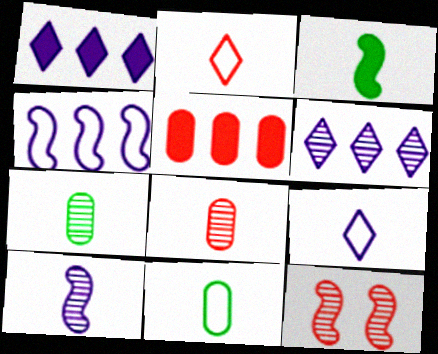[[1, 11, 12], 
[2, 5, 12], 
[3, 4, 12], 
[3, 8, 9], 
[6, 7, 12]]